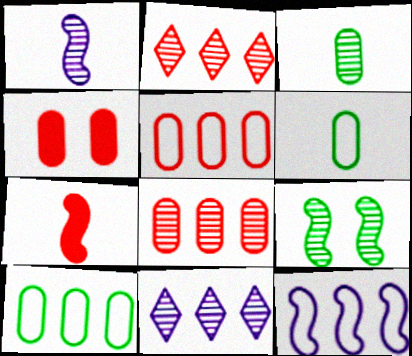[[7, 9, 12]]